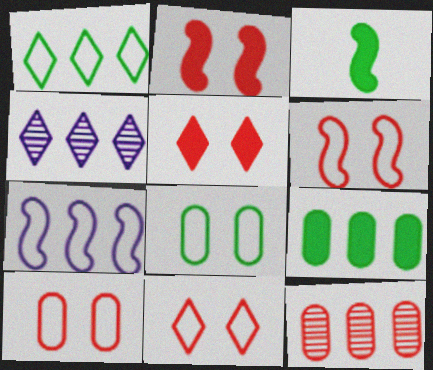[[3, 4, 10], 
[6, 10, 11]]